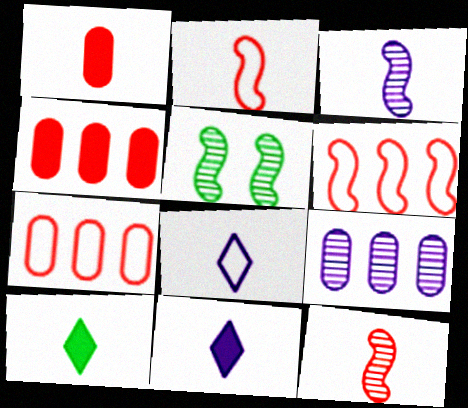[[4, 5, 8], 
[5, 7, 11]]